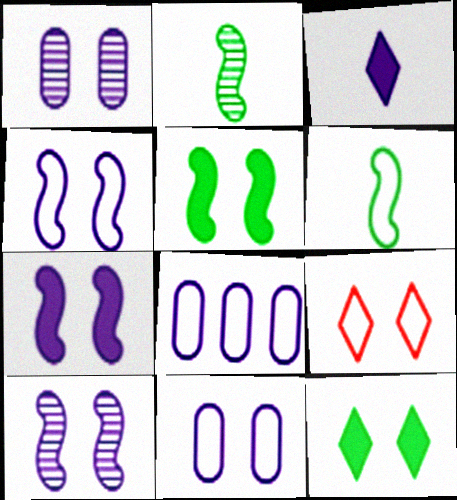[[1, 5, 9], 
[3, 8, 10], 
[4, 7, 10], 
[6, 8, 9]]